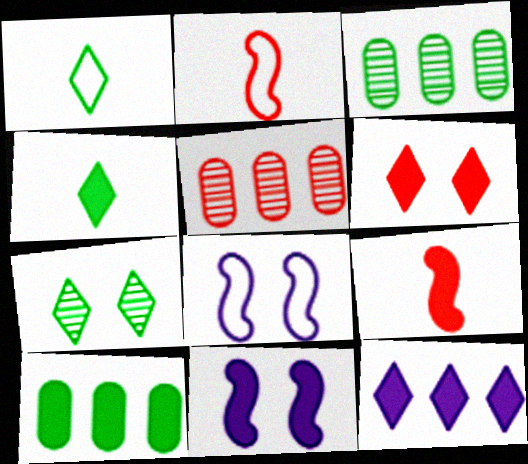[[1, 5, 11], 
[2, 5, 6], 
[4, 5, 8], 
[4, 6, 12]]